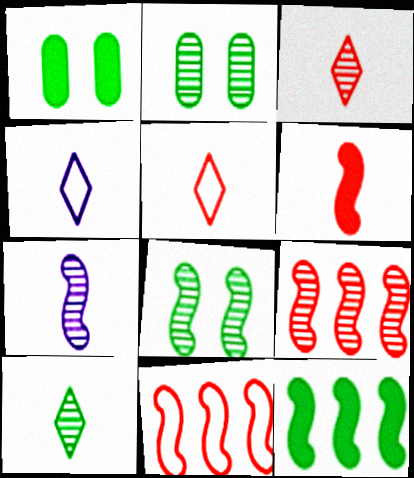[[1, 4, 9], 
[7, 8, 9]]